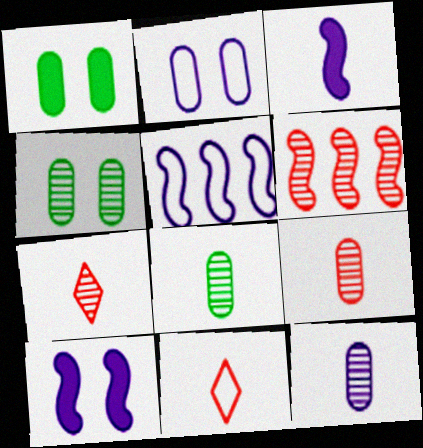[[1, 5, 7], 
[3, 8, 11], 
[8, 9, 12]]